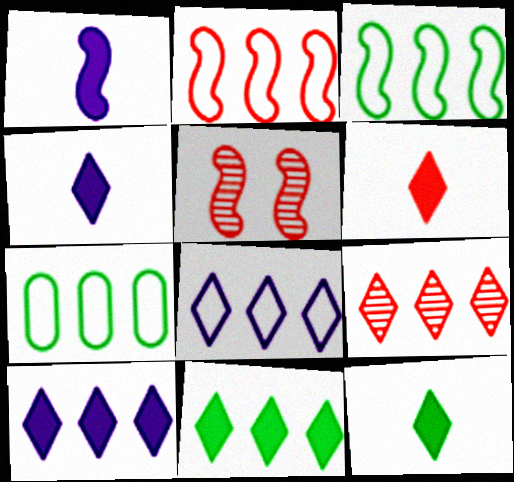[[1, 3, 5], 
[2, 7, 8], 
[4, 5, 7], 
[4, 6, 12], 
[8, 9, 11]]